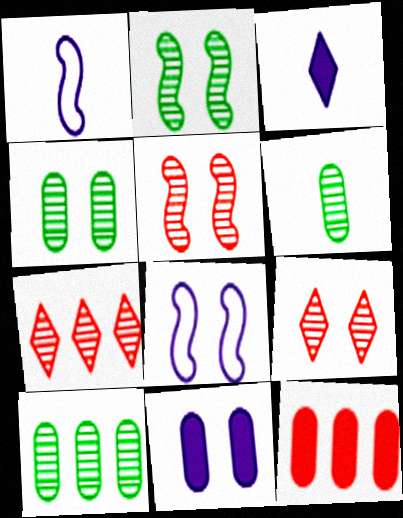[[4, 6, 10]]